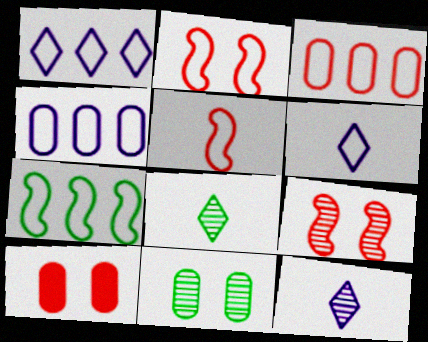[[1, 3, 7], 
[7, 10, 12]]